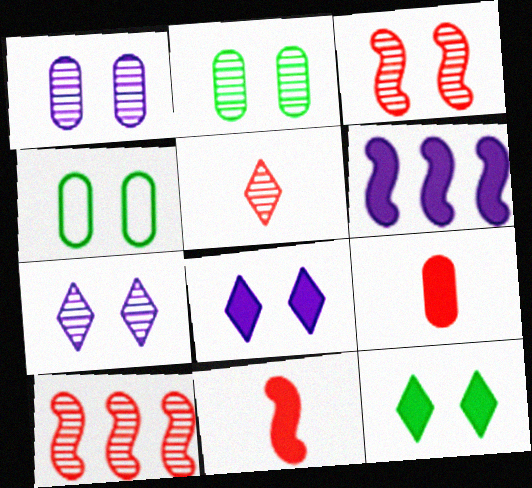[[2, 3, 7], 
[3, 4, 8], 
[4, 5, 6], 
[6, 9, 12]]